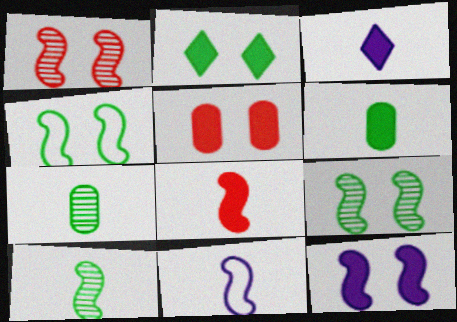[[1, 4, 12], 
[2, 5, 12], 
[3, 6, 8], 
[8, 10, 11]]